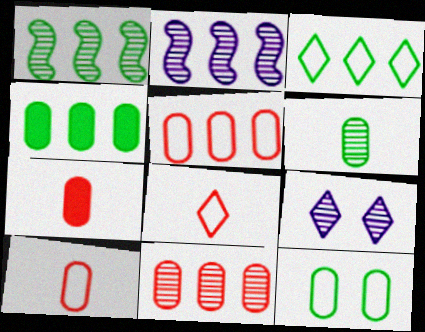[[1, 3, 4], 
[4, 6, 12]]